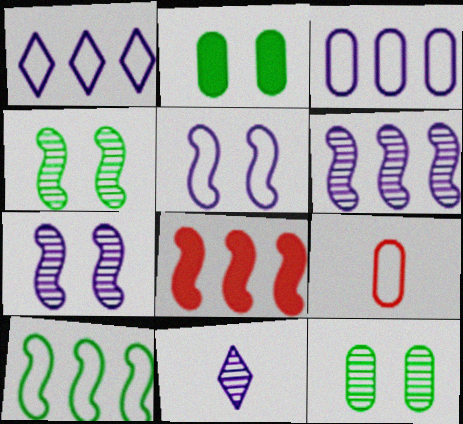[[6, 8, 10]]